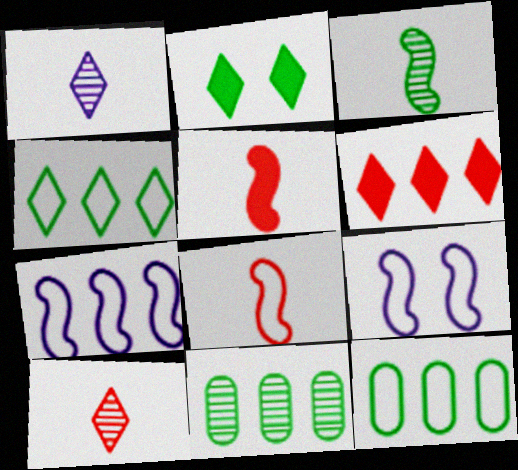[[2, 3, 12], 
[6, 7, 11]]